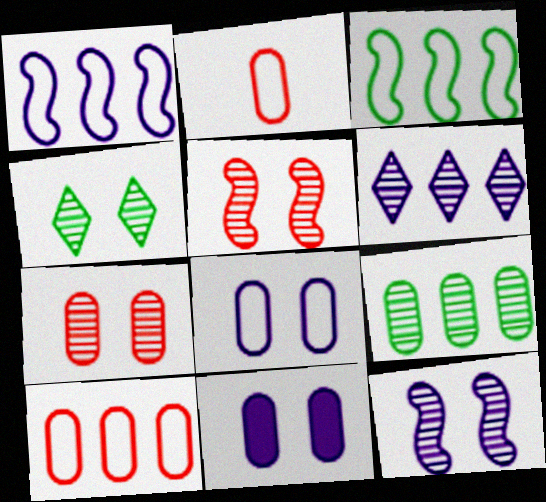[[2, 9, 11], 
[4, 7, 12]]